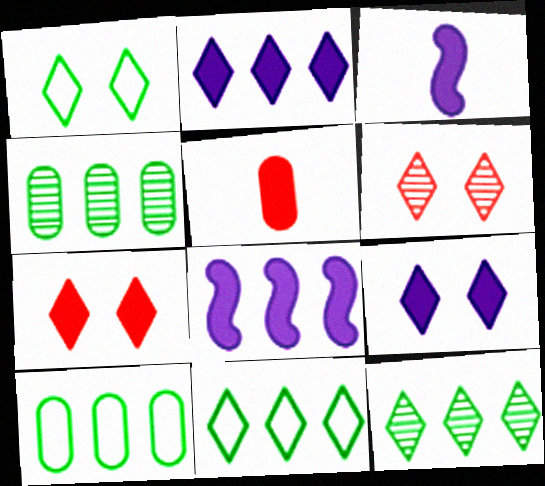[[1, 6, 9], 
[3, 6, 10]]